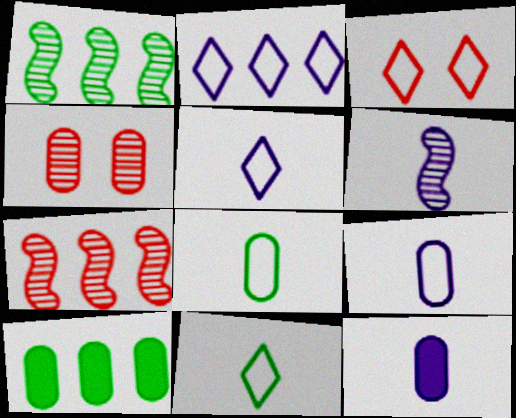[[1, 3, 12], 
[2, 3, 11], 
[2, 7, 10], 
[3, 6, 10], 
[4, 9, 10], 
[5, 6, 12]]